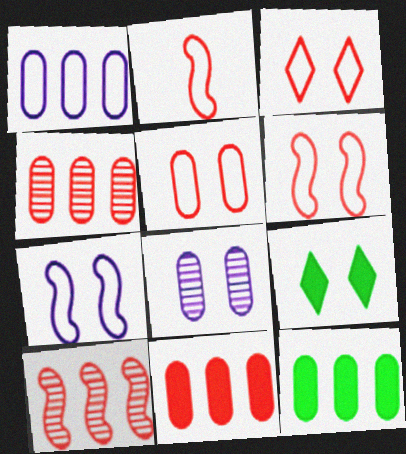[[1, 4, 12], 
[3, 5, 6], 
[6, 8, 9]]